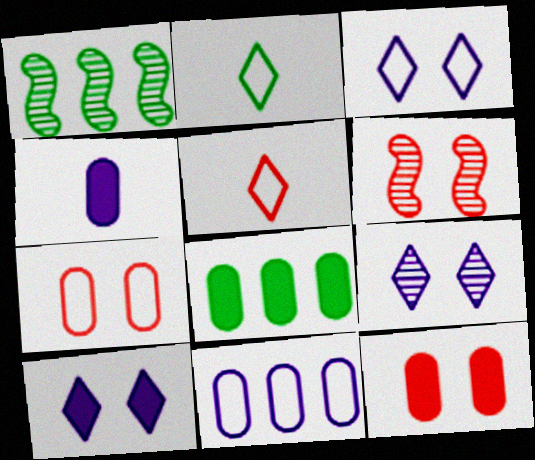[[3, 9, 10], 
[4, 8, 12]]